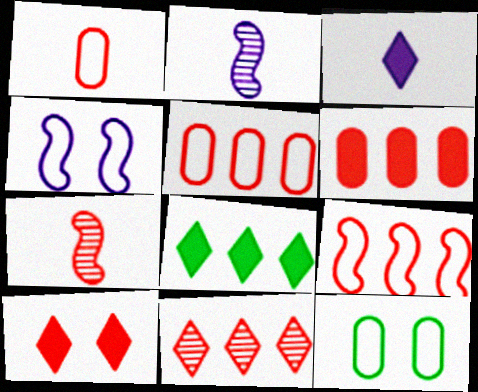[[3, 8, 10], 
[5, 7, 10], 
[6, 9, 11]]